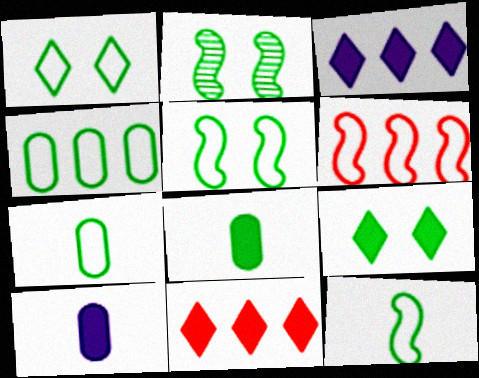[[1, 4, 12]]